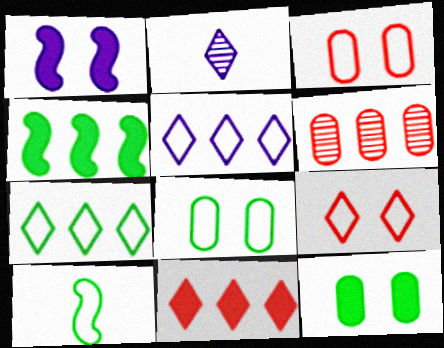[[2, 3, 4], 
[3, 5, 10], 
[4, 5, 6], 
[7, 8, 10]]